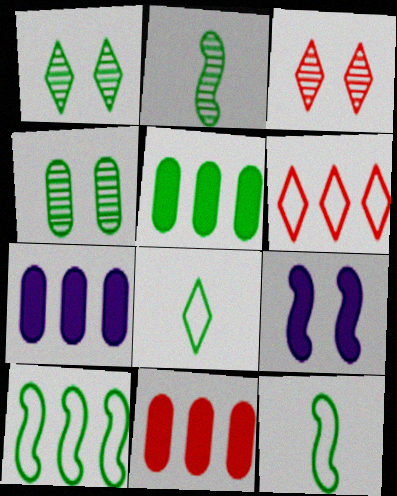[[1, 5, 12], 
[3, 7, 12], 
[5, 7, 11]]